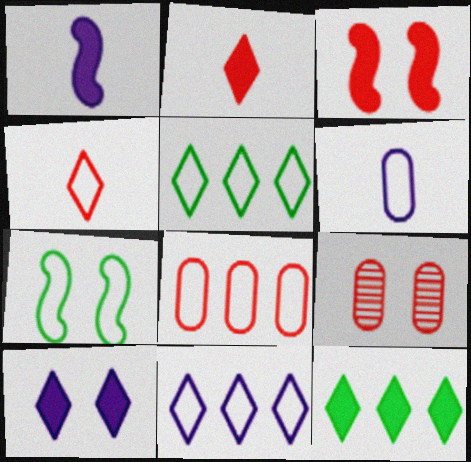[[1, 5, 9], 
[2, 10, 12], 
[7, 9, 10]]